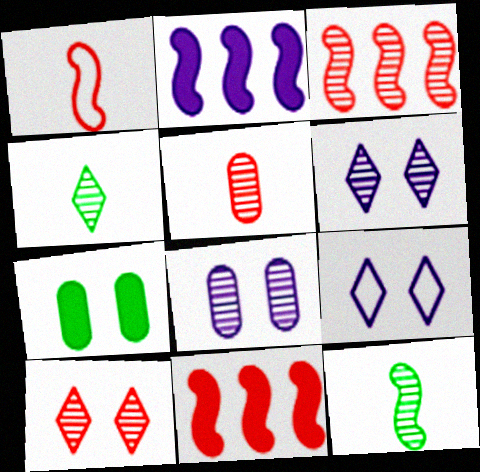[[3, 4, 8], 
[3, 5, 10]]